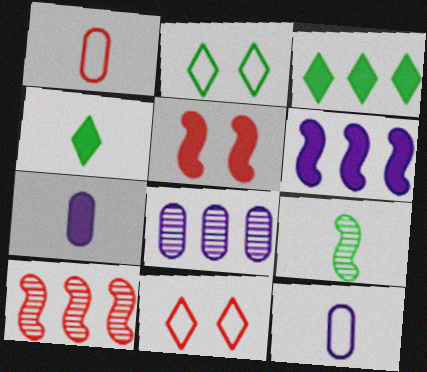[[2, 7, 10], 
[3, 5, 7]]